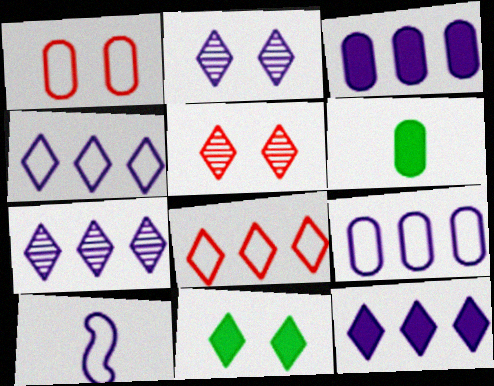[[2, 3, 10], 
[4, 7, 12]]